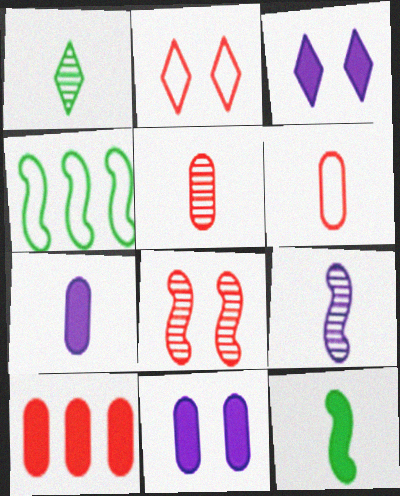[[1, 5, 9], 
[3, 4, 5], 
[3, 10, 12]]